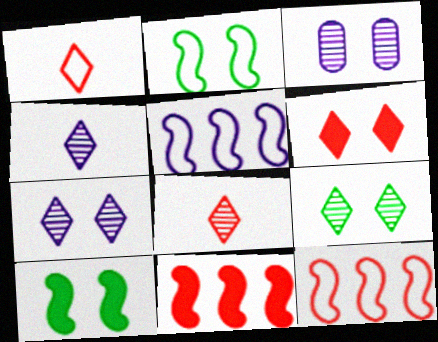[[2, 3, 6]]